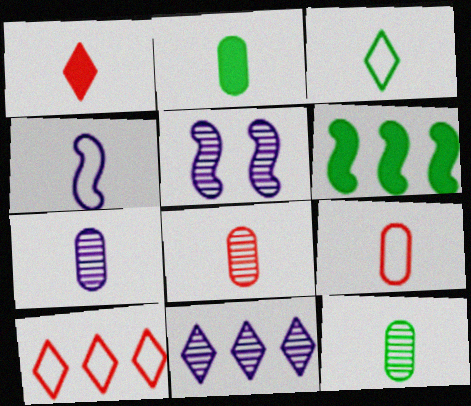[[1, 4, 12], 
[2, 5, 10], 
[2, 7, 9], 
[3, 4, 9], 
[5, 7, 11], 
[7, 8, 12]]